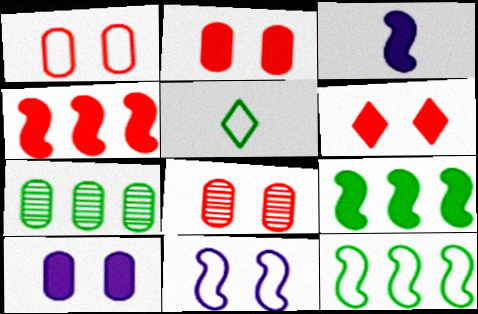[[1, 2, 8]]